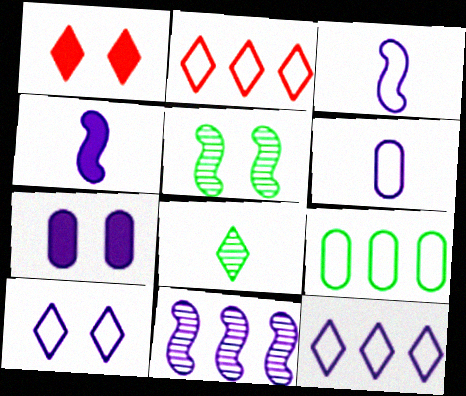[[1, 8, 12]]